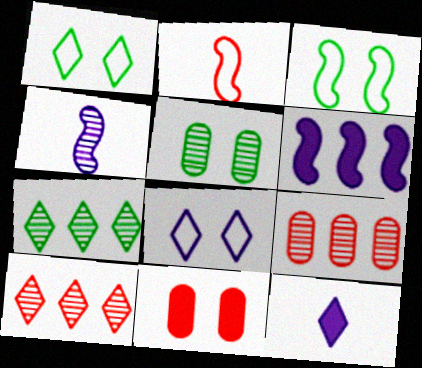[[1, 10, 12], 
[2, 10, 11], 
[3, 9, 12], 
[4, 5, 10]]